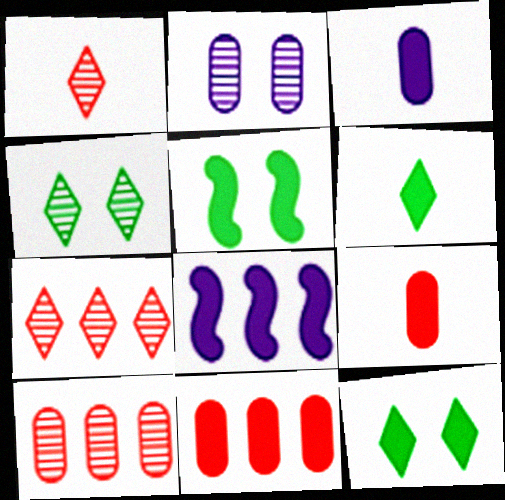[[8, 9, 12]]